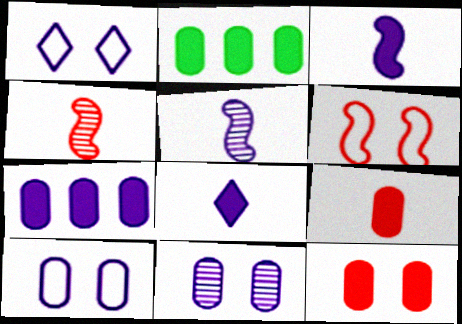[[1, 2, 4], 
[1, 5, 7]]